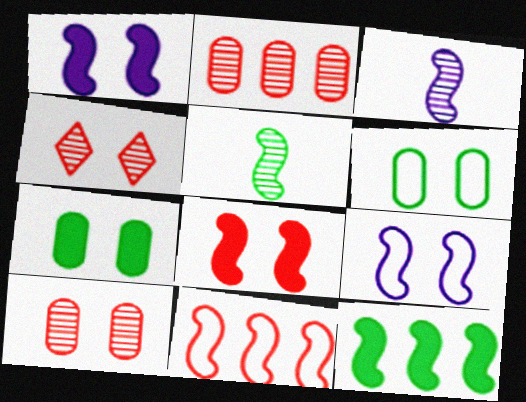[[1, 4, 6], 
[1, 5, 11], 
[4, 7, 9]]